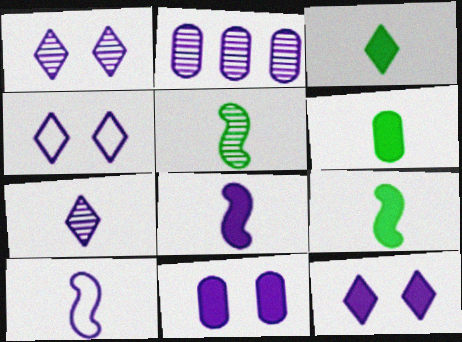[[1, 4, 12], 
[2, 4, 8], 
[2, 10, 12], 
[3, 6, 9]]